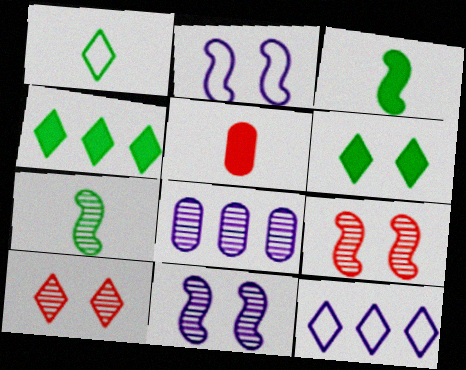[[7, 8, 10]]